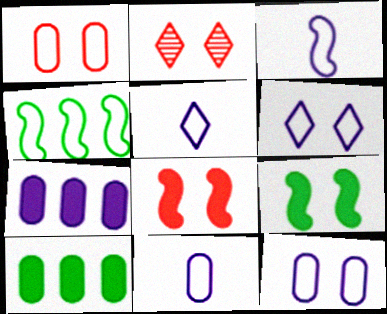[[1, 2, 8], 
[1, 4, 5], 
[2, 3, 10], 
[2, 9, 12], 
[3, 5, 11]]